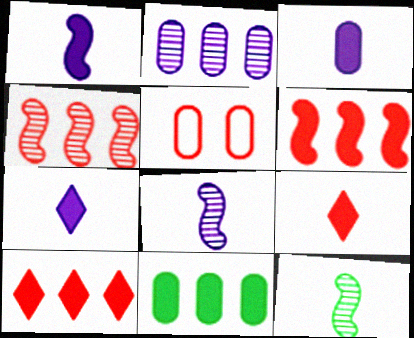[[1, 3, 7], 
[4, 5, 9]]